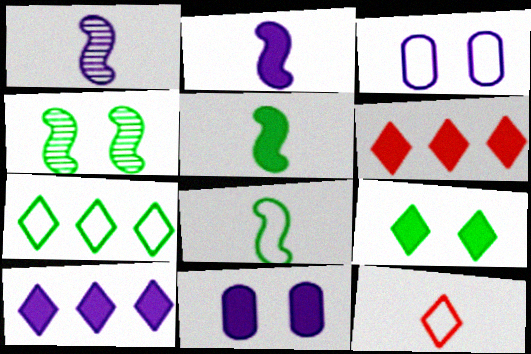[[1, 3, 10], 
[2, 10, 11], 
[5, 6, 11]]